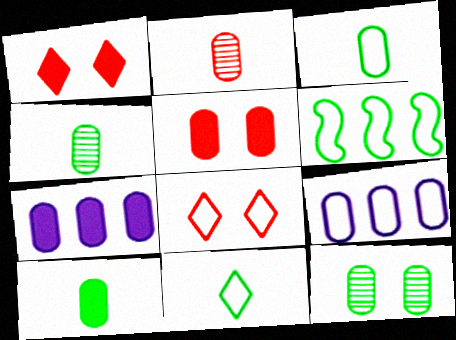[[3, 4, 10], 
[4, 5, 9], 
[5, 7, 10]]